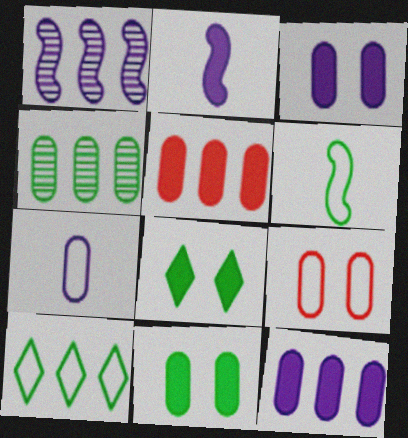[[1, 5, 10], 
[2, 5, 8], 
[4, 6, 8]]